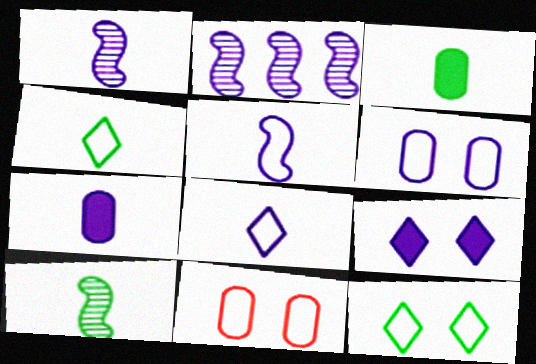[[1, 7, 8], 
[3, 4, 10]]